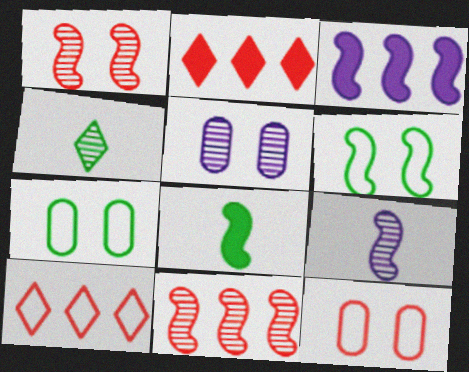[[2, 7, 9], 
[3, 4, 12], 
[4, 5, 11], 
[5, 8, 10]]